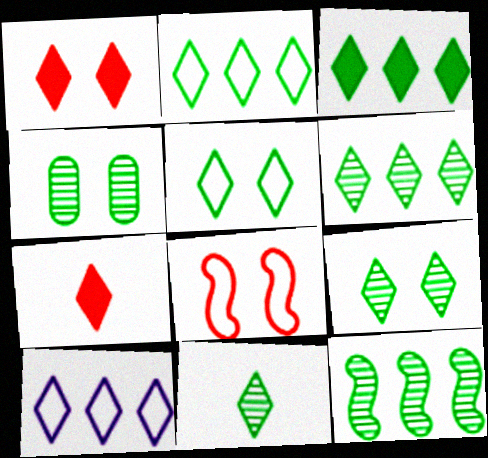[[1, 10, 11], 
[2, 3, 6], 
[3, 5, 11], 
[4, 11, 12], 
[6, 9, 11], 
[7, 9, 10]]